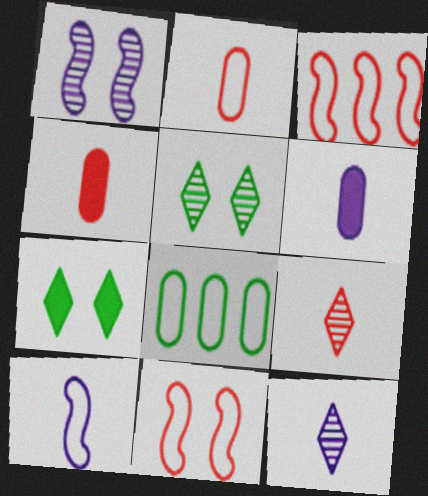[[3, 5, 6], 
[6, 10, 12]]